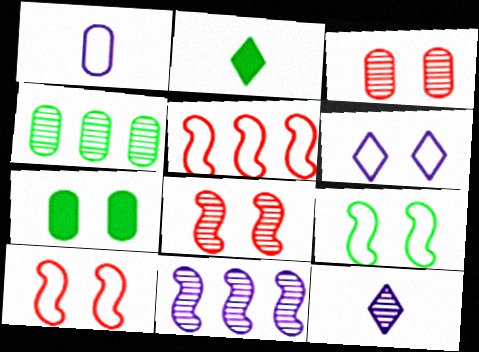[[2, 4, 9], 
[4, 8, 12], 
[5, 7, 12], 
[6, 7, 8]]